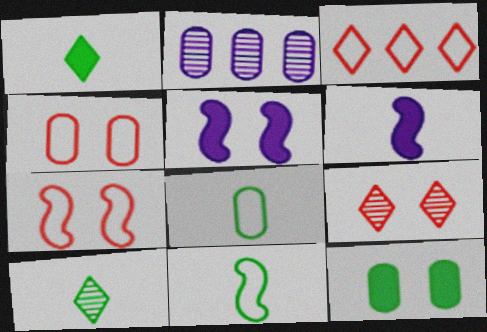[[1, 2, 7]]